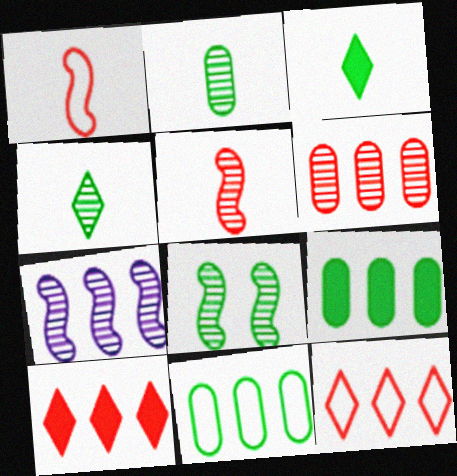[[3, 8, 11], 
[5, 7, 8], 
[7, 9, 12], 
[7, 10, 11]]